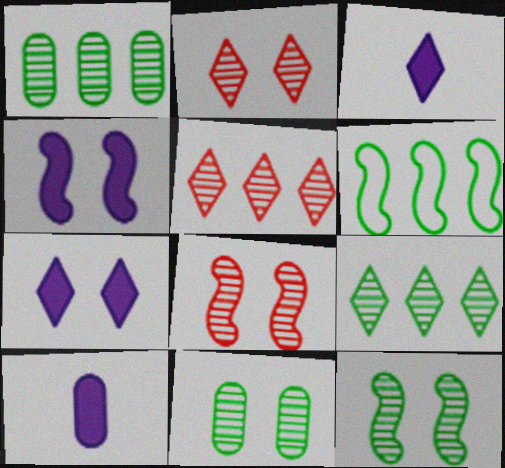[[2, 6, 10]]